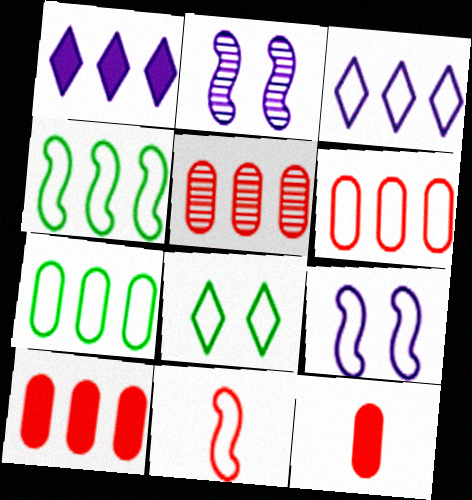[[1, 4, 5], 
[3, 4, 6], 
[4, 9, 11], 
[5, 6, 10]]